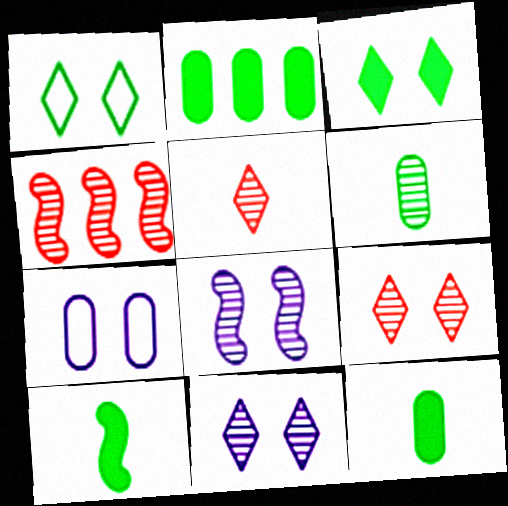[[2, 3, 10], 
[4, 6, 11]]